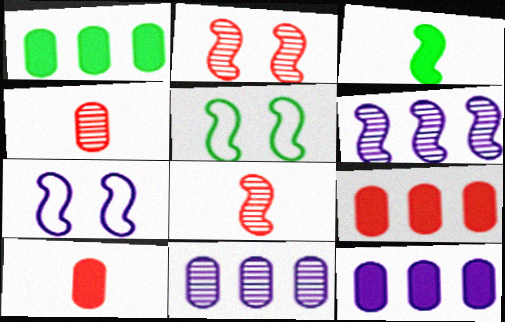[[1, 9, 12]]